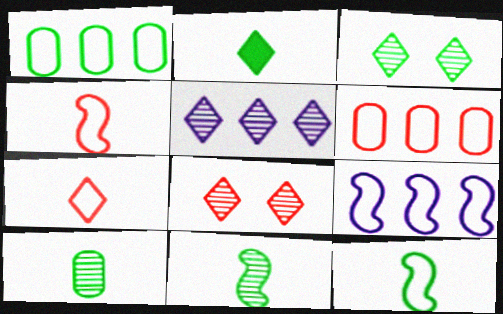[[2, 10, 12]]